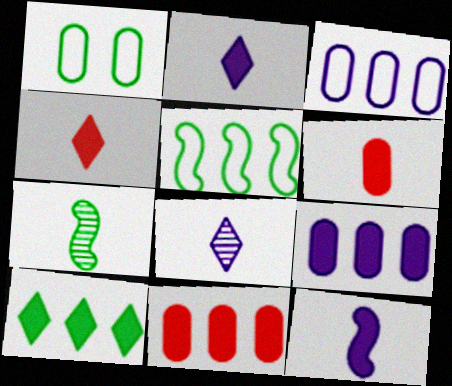[[1, 7, 10]]